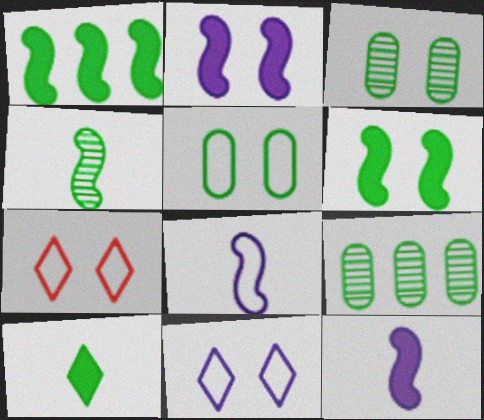[[2, 3, 7], 
[7, 9, 12]]